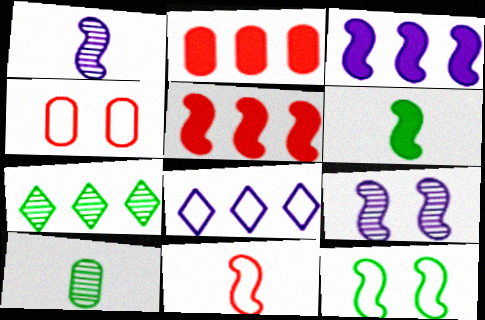[[1, 5, 12], 
[1, 6, 11]]